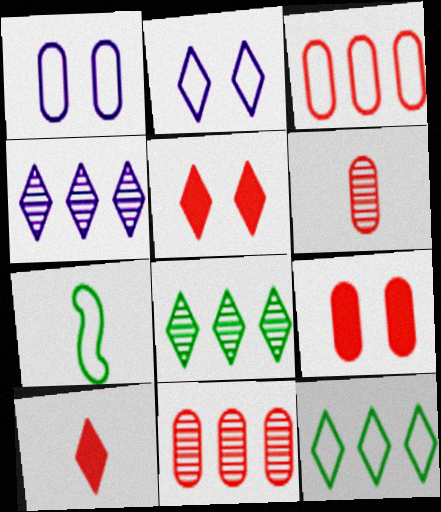[[2, 3, 7], 
[2, 8, 10], 
[3, 6, 9], 
[4, 7, 9]]